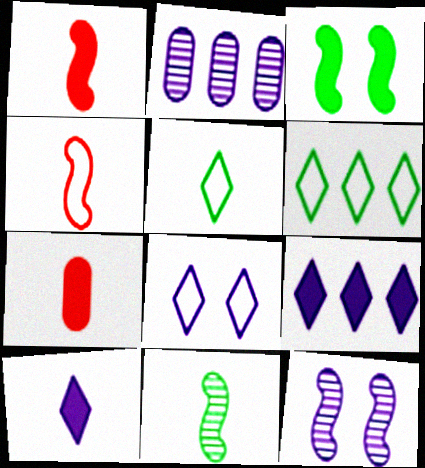[[3, 7, 9], 
[6, 7, 12]]